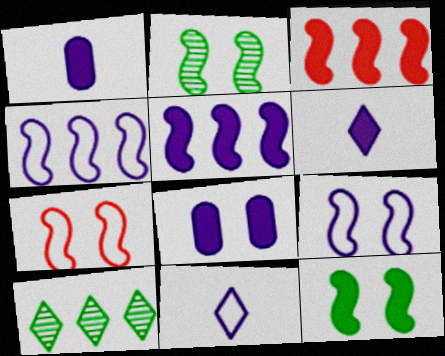[[1, 7, 10], 
[5, 6, 8]]